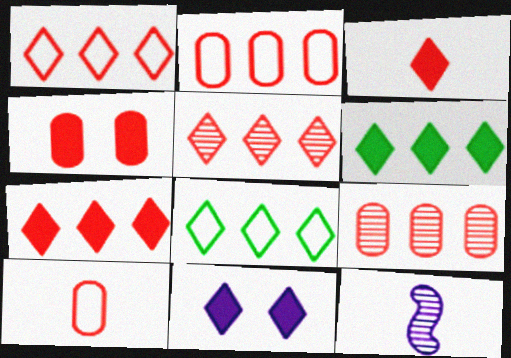[[1, 5, 7], 
[3, 6, 11], 
[4, 8, 12], 
[4, 9, 10]]